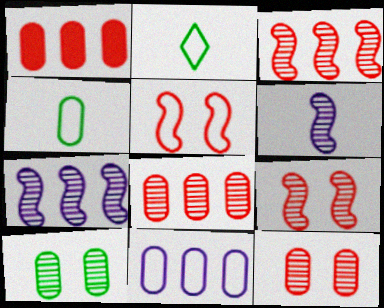[[2, 5, 11]]